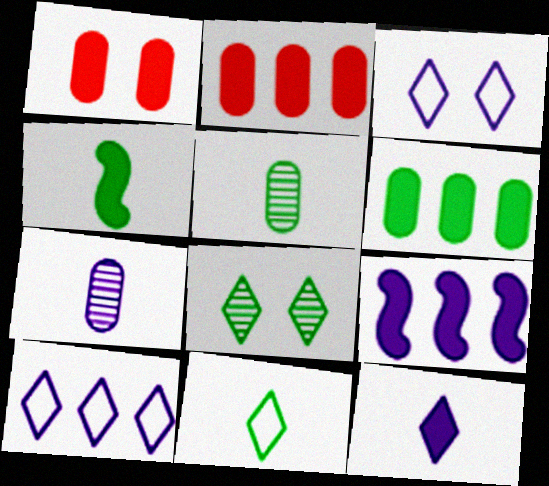[[3, 7, 9], 
[4, 5, 11]]